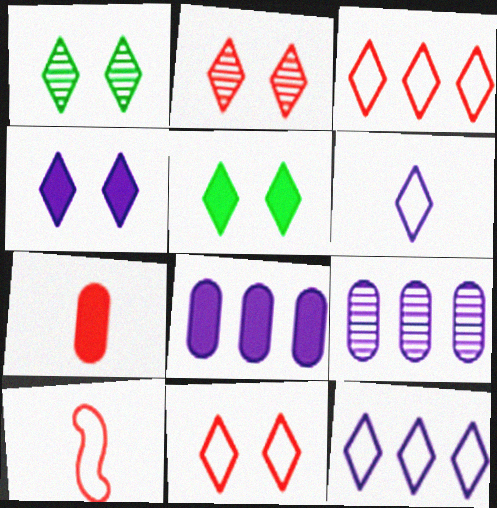[[1, 4, 11], 
[1, 8, 10], 
[5, 9, 10]]